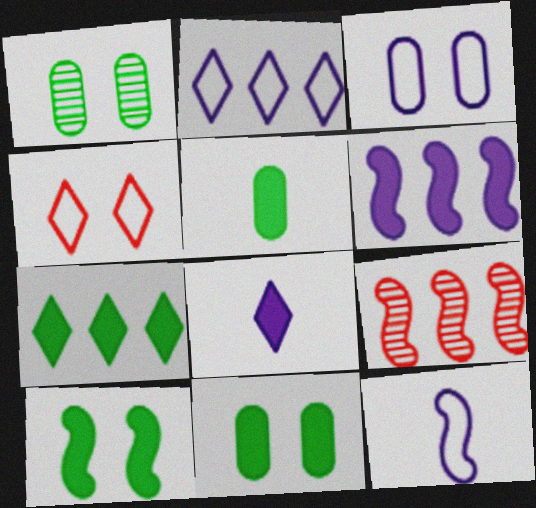[[2, 3, 12], 
[5, 7, 10], 
[9, 10, 12]]